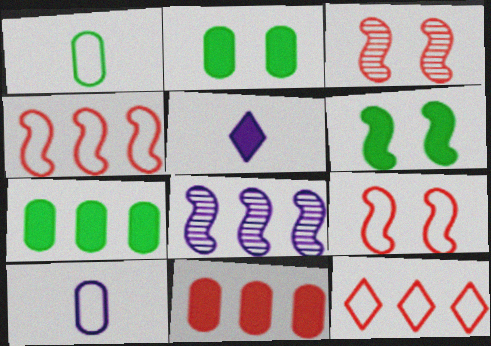[[5, 6, 11], 
[7, 8, 12]]